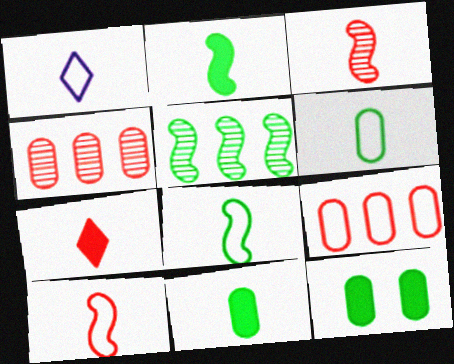[[1, 3, 11], 
[1, 6, 10]]